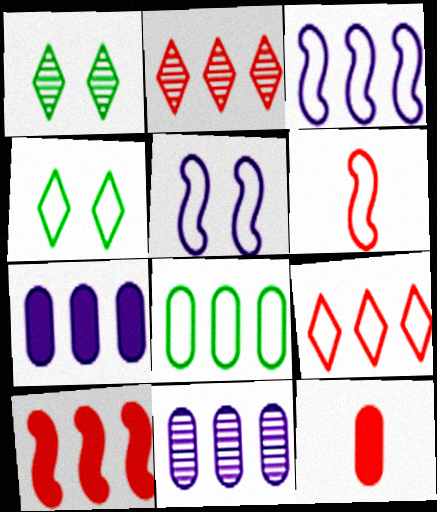[[1, 3, 12], 
[1, 6, 7], 
[3, 8, 9]]